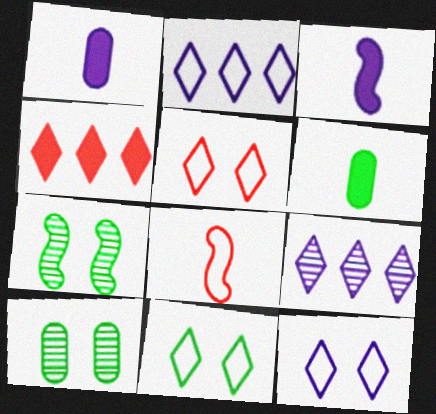[[5, 11, 12]]